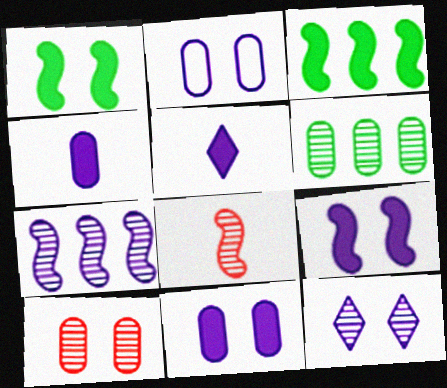[[2, 5, 7], 
[2, 9, 12], 
[6, 8, 12]]